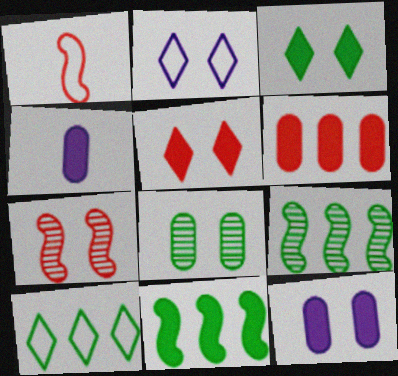[[4, 5, 11], 
[4, 7, 10]]